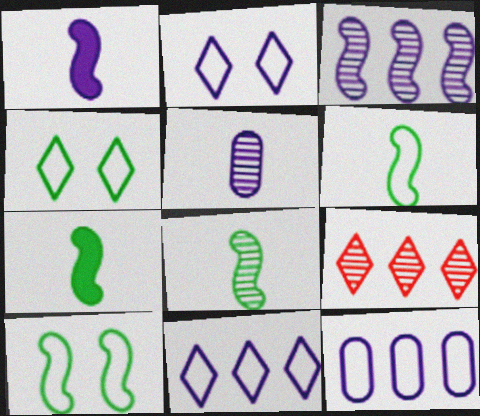[[6, 7, 8]]